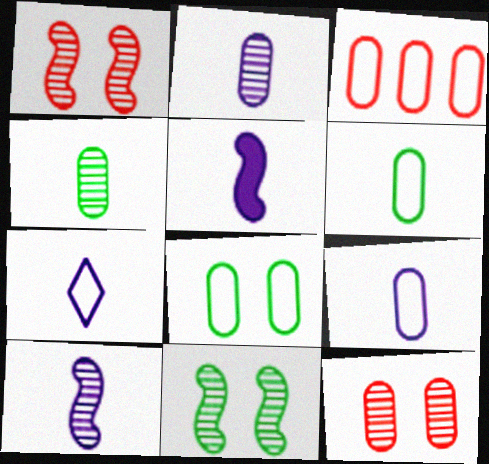[[2, 5, 7], 
[3, 8, 9]]